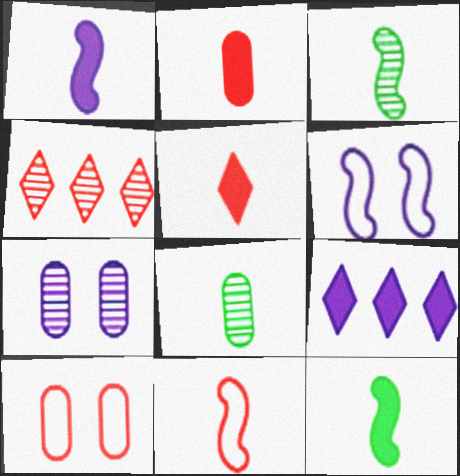[[1, 3, 11], 
[3, 4, 7], 
[3, 9, 10]]